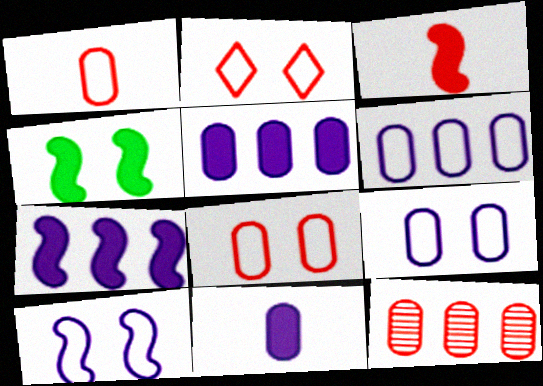[[2, 3, 12], 
[3, 4, 7]]